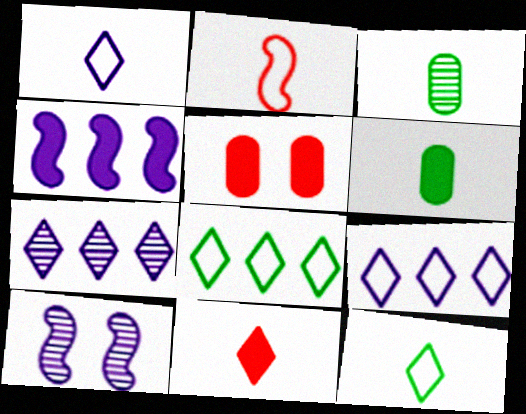[]